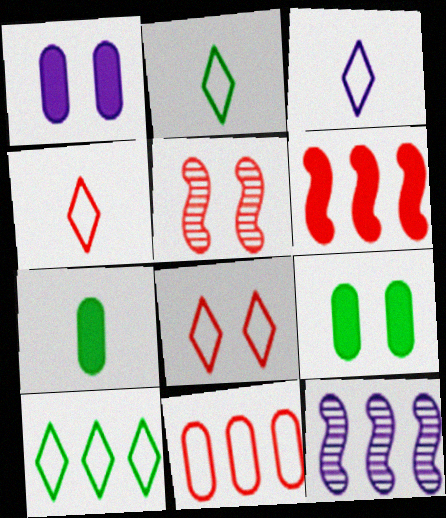[[1, 3, 12], 
[2, 3, 4], 
[3, 8, 10], 
[4, 9, 12], 
[7, 8, 12]]